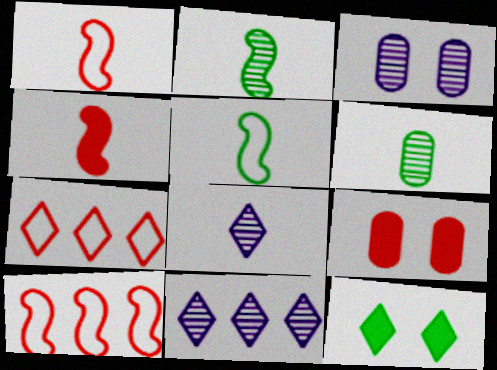[[5, 9, 11], 
[7, 8, 12]]